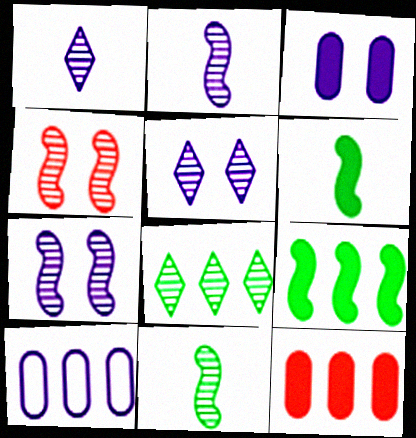[]